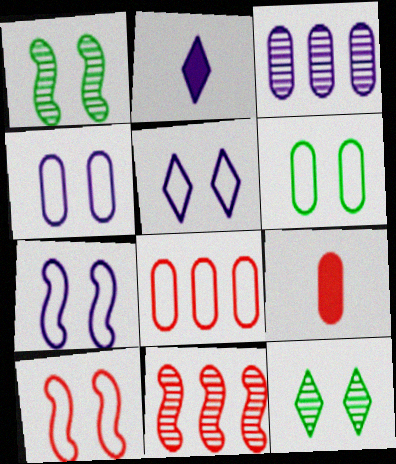[[1, 2, 8], 
[2, 3, 7], 
[2, 6, 11], 
[3, 6, 9], 
[4, 5, 7], 
[5, 6, 10]]